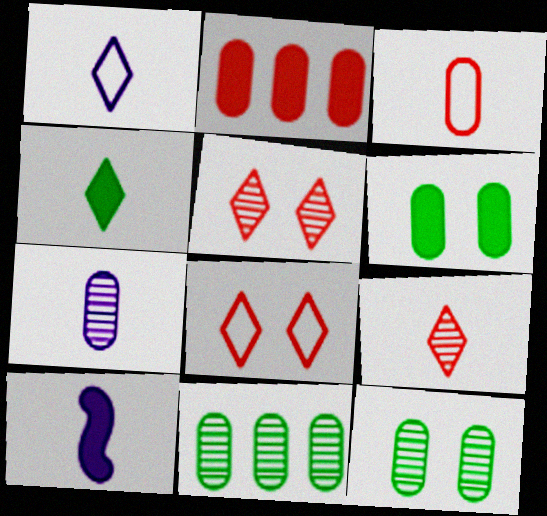[[1, 4, 9], 
[1, 7, 10], 
[8, 10, 11]]